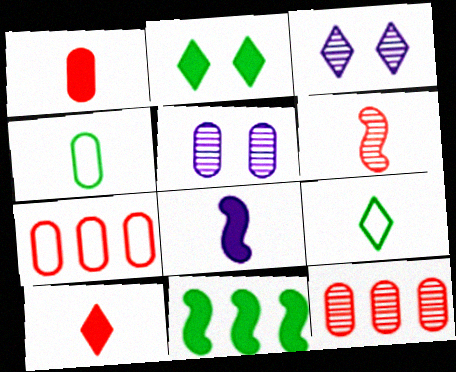[]